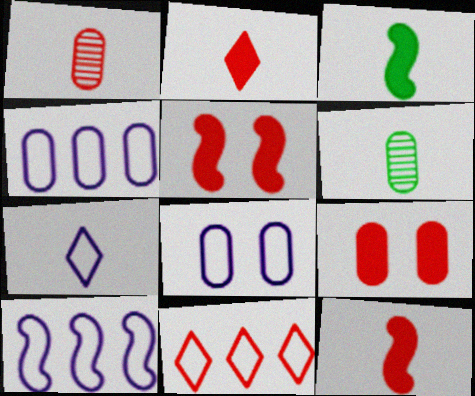[[1, 3, 7], 
[1, 5, 11], 
[4, 6, 9], 
[6, 7, 12], 
[7, 8, 10]]